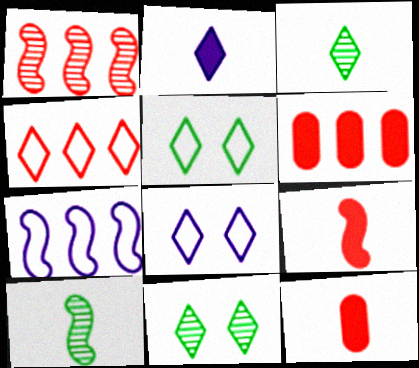[[1, 4, 6], 
[2, 4, 11], 
[6, 8, 10], 
[7, 11, 12]]